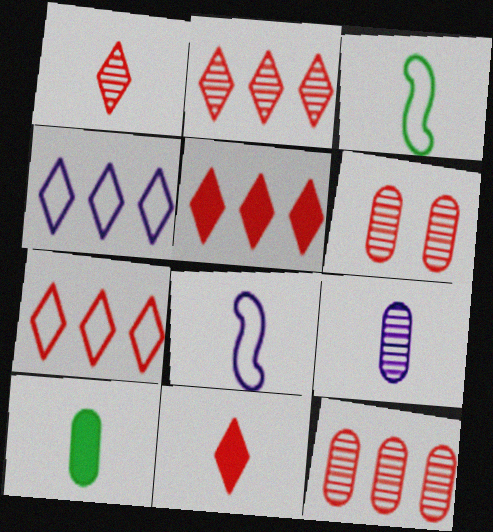[[1, 8, 10], 
[2, 5, 7], 
[3, 9, 11]]